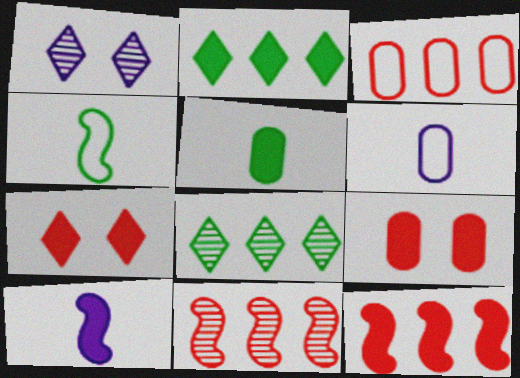[[2, 9, 10]]